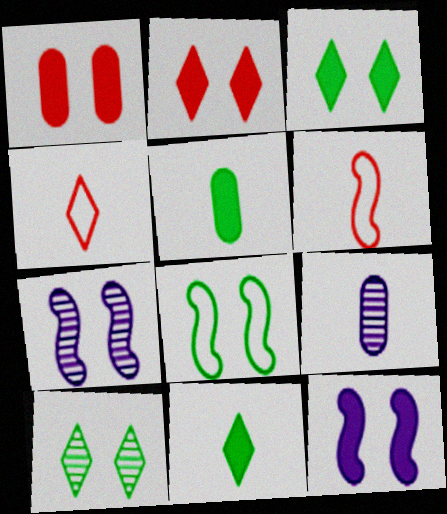[[1, 3, 12], 
[6, 9, 11]]